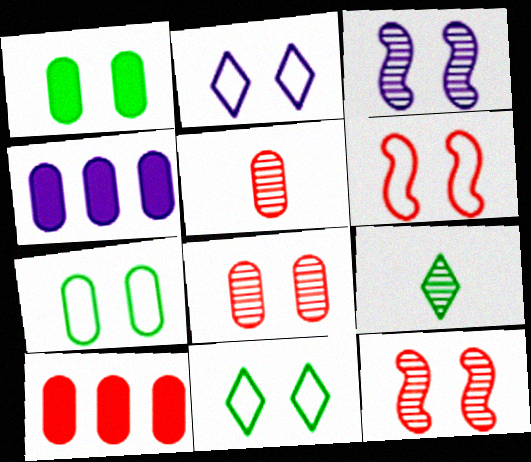[[1, 2, 12], 
[2, 6, 7], 
[4, 5, 7], 
[4, 6, 9]]